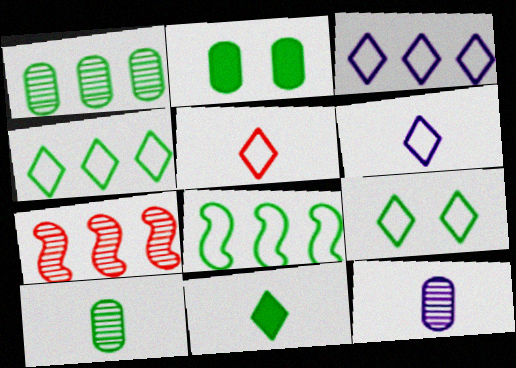[[2, 6, 7], 
[3, 5, 9]]